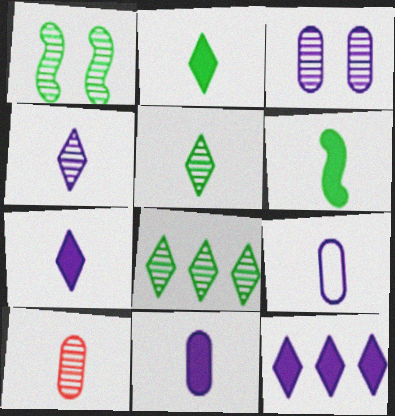[]